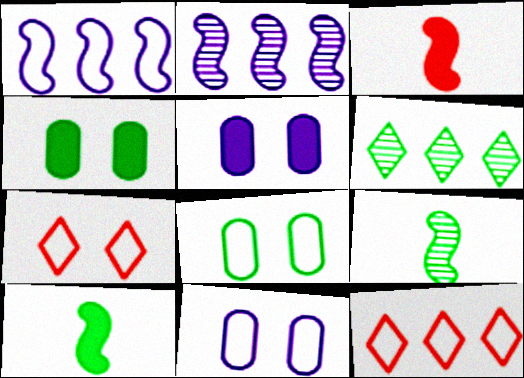[[3, 6, 11], 
[5, 9, 12], 
[6, 8, 10]]